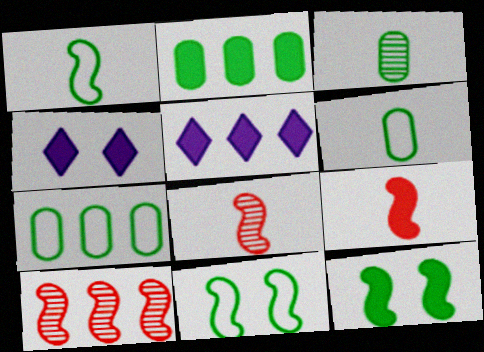[[2, 4, 9], 
[4, 6, 10], 
[4, 7, 8], 
[5, 7, 10]]